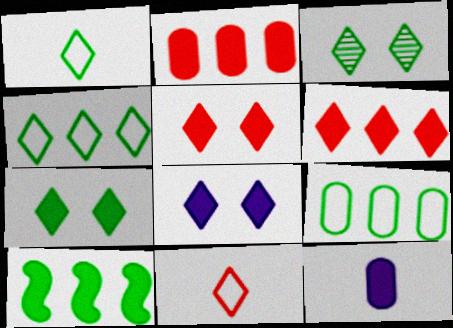[[5, 7, 8], 
[5, 10, 12]]